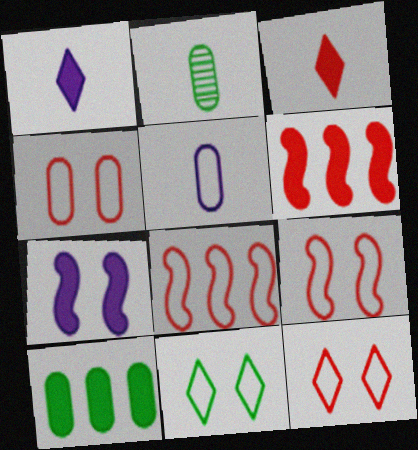[[3, 7, 10], 
[4, 9, 12], 
[5, 8, 11]]